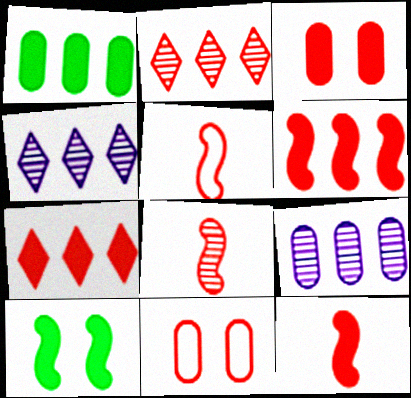[[2, 3, 5], 
[2, 11, 12], 
[3, 7, 12], 
[5, 8, 12], 
[7, 8, 11]]